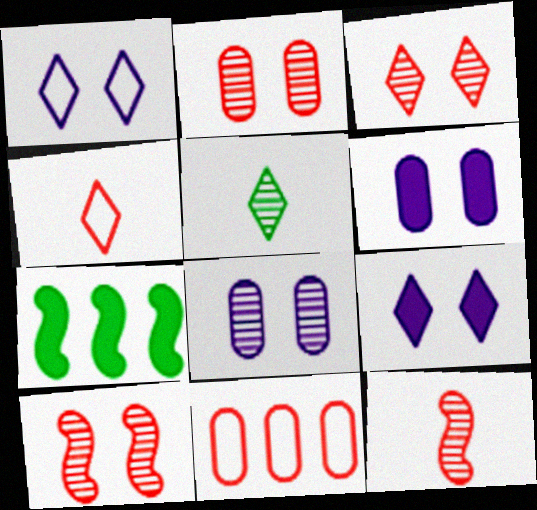[[2, 3, 10], 
[4, 7, 8]]